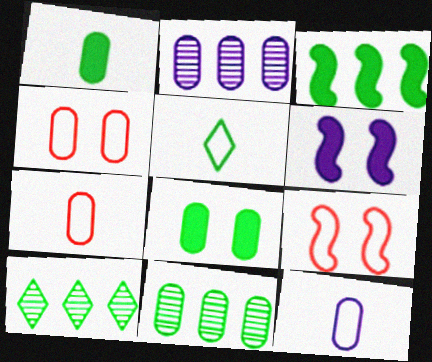[[1, 2, 4], 
[2, 7, 8], 
[6, 7, 10]]